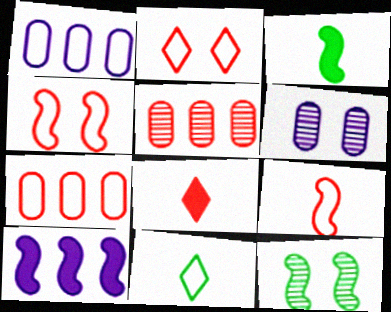[[1, 4, 11], 
[1, 8, 12], 
[2, 7, 9], 
[4, 5, 8], 
[9, 10, 12]]